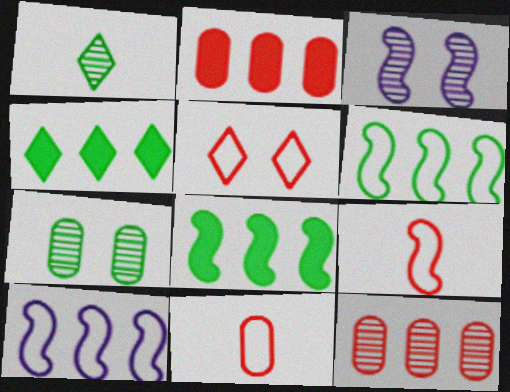[[1, 3, 12], 
[3, 4, 11], 
[3, 8, 9], 
[4, 10, 12]]